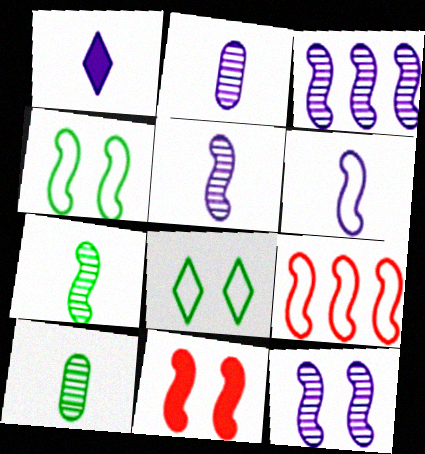[[1, 2, 6], 
[3, 5, 12], 
[4, 6, 9], 
[4, 11, 12]]